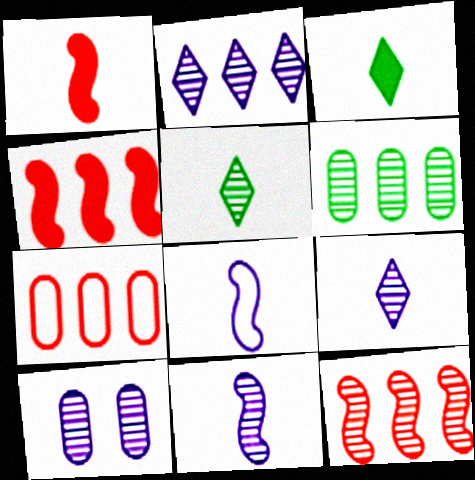[[2, 6, 12], 
[2, 10, 11], 
[5, 10, 12]]